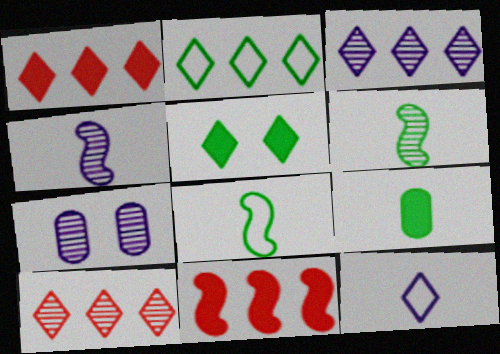[[1, 2, 3], 
[1, 7, 8], 
[3, 4, 7], 
[5, 10, 12], 
[6, 7, 10]]